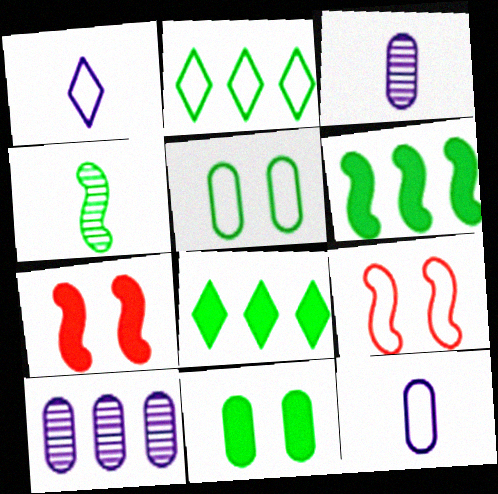[[2, 3, 7], 
[2, 4, 11], 
[2, 9, 12], 
[3, 8, 9], 
[4, 5, 8]]